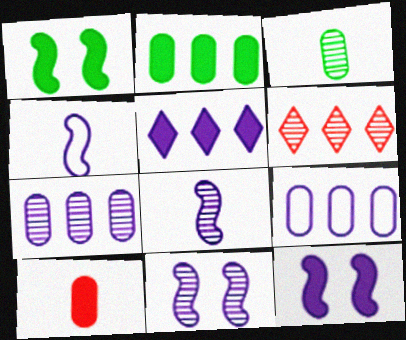[[1, 5, 10], 
[3, 6, 11]]